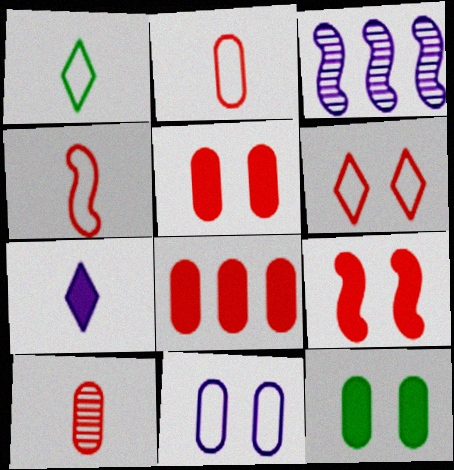[[1, 3, 5], 
[3, 7, 11]]